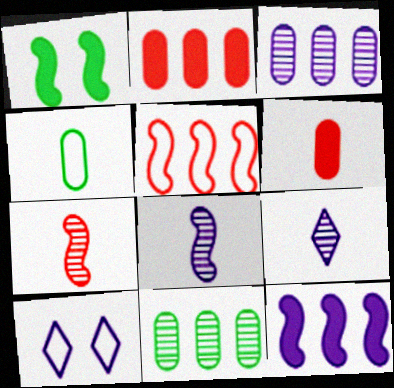[[1, 5, 8], 
[4, 5, 10]]